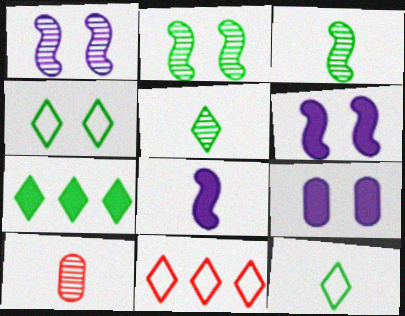[[3, 9, 11], 
[4, 5, 7], 
[8, 10, 12]]